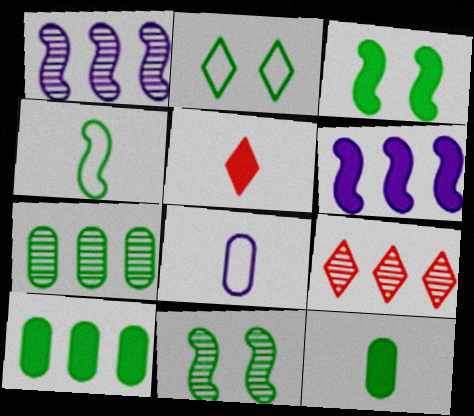[[1, 7, 9], 
[3, 8, 9]]